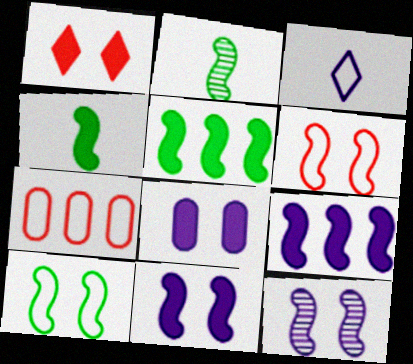[[2, 5, 10], 
[2, 6, 9], 
[3, 7, 10]]